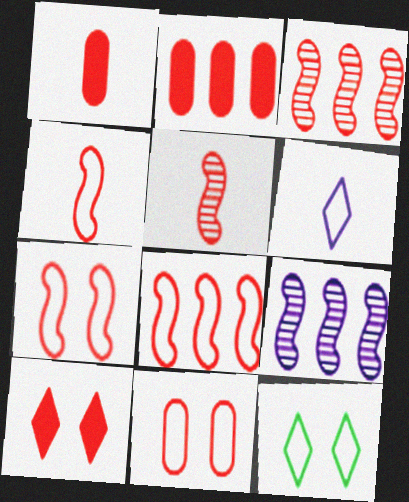[[1, 9, 12], 
[4, 7, 8]]